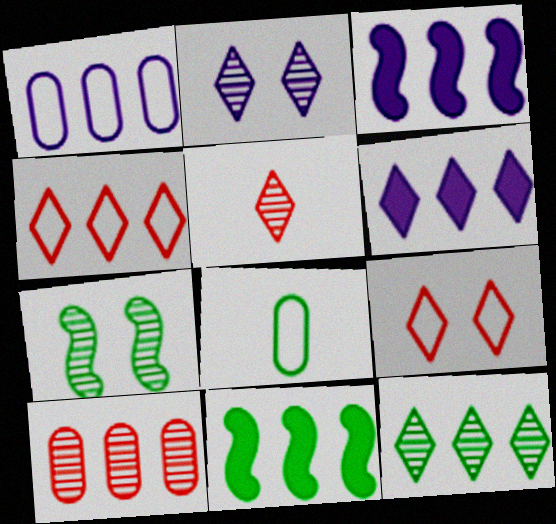[[2, 5, 12], 
[4, 6, 12]]